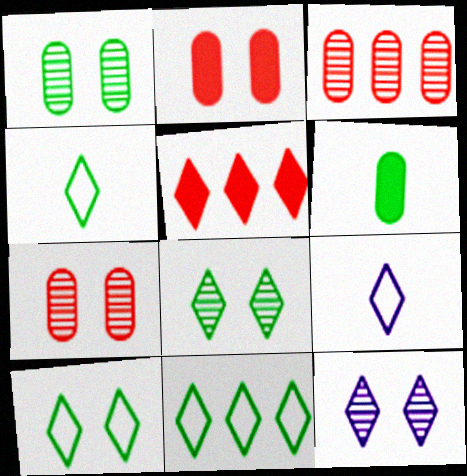[[4, 5, 12], 
[4, 10, 11], 
[5, 8, 9]]